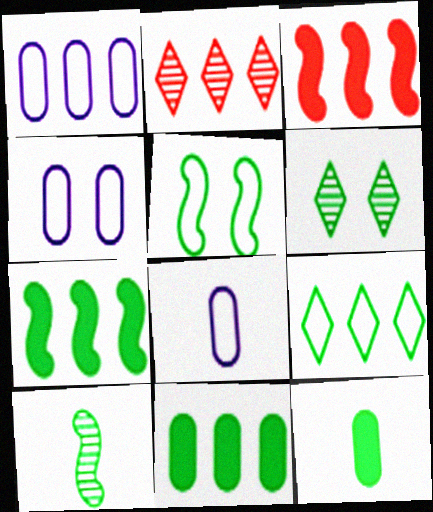[[1, 2, 7], 
[1, 4, 8], 
[3, 6, 8], 
[5, 7, 10]]